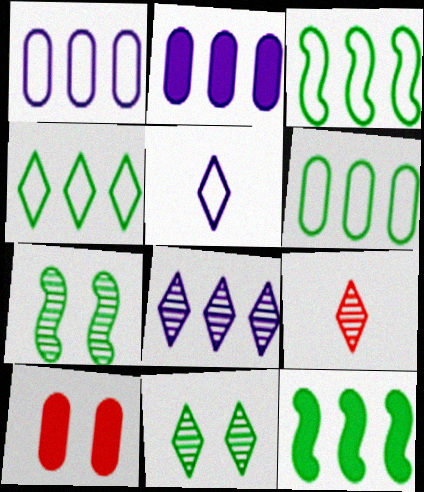[[3, 4, 6], 
[8, 9, 11]]